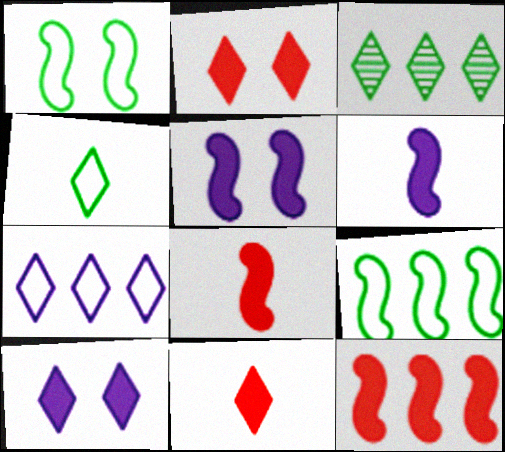[]